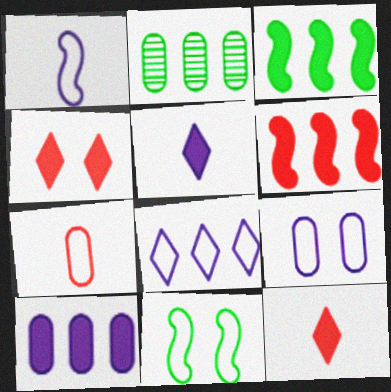[[1, 2, 4], 
[1, 8, 9], 
[2, 6, 8], 
[7, 8, 11]]